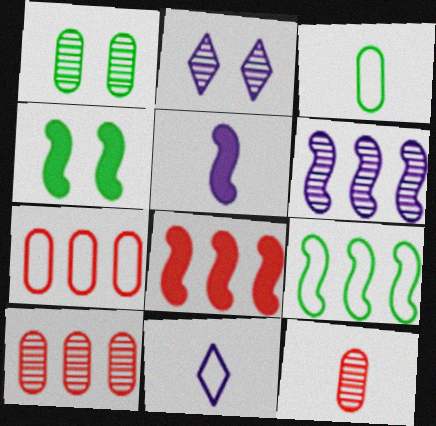[[1, 8, 11], 
[2, 3, 8], 
[4, 5, 8], 
[4, 10, 11], 
[6, 8, 9]]